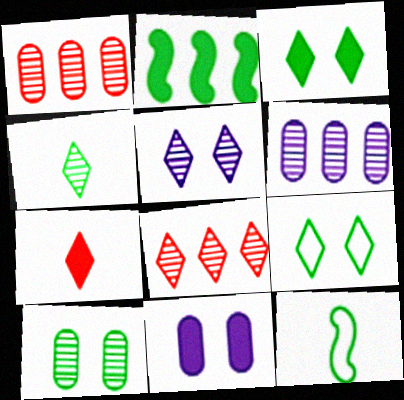[[2, 7, 11], 
[4, 5, 8], 
[8, 11, 12]]